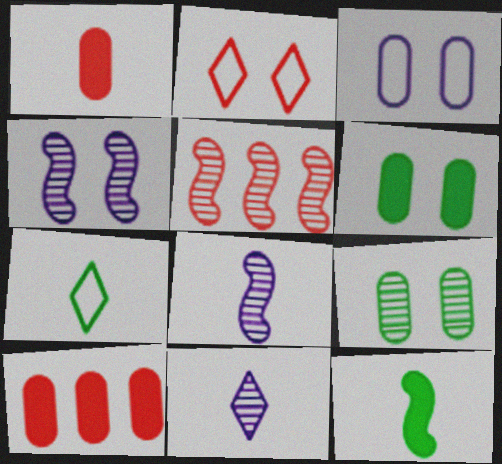[[1, 2, 5], 
[1, 7, 8], 
[2, 4, 6], 
[4, 7, 10], 
[5, 9, 11]]